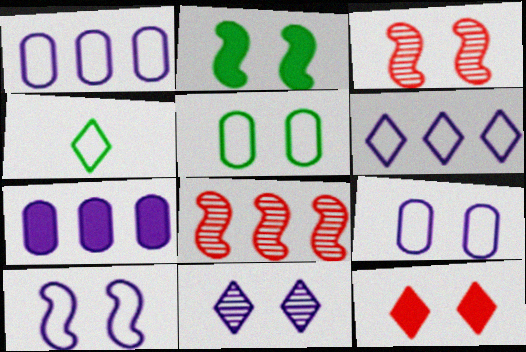[[2, 3, 10], 
[3, 4, 7]]